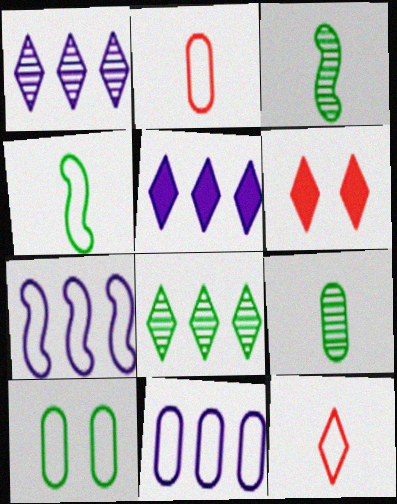[[2, 10, 11], 
[3, 6, 11], 
[6, 7, 9], 
[7, 10, 12]]